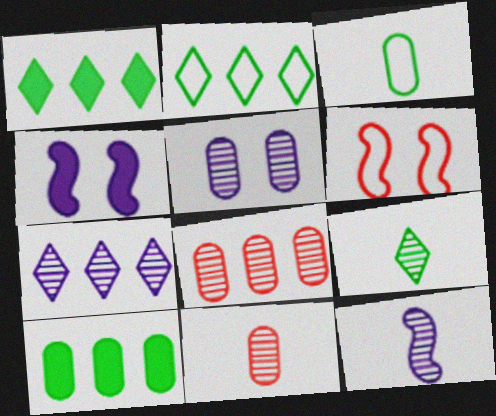[[2, 4, 11], 
[5, 7, 12], 
[9, 11, 12]]